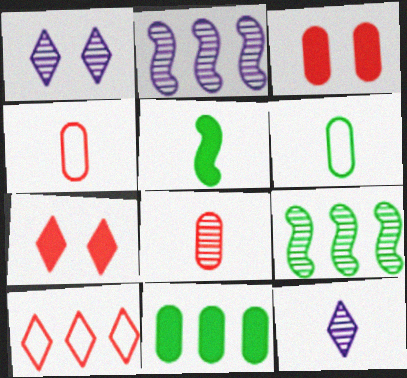[[1, 8, 9], 
[2, 6, 7], 
[2, 10, 11], 
[4, 5, 12]]